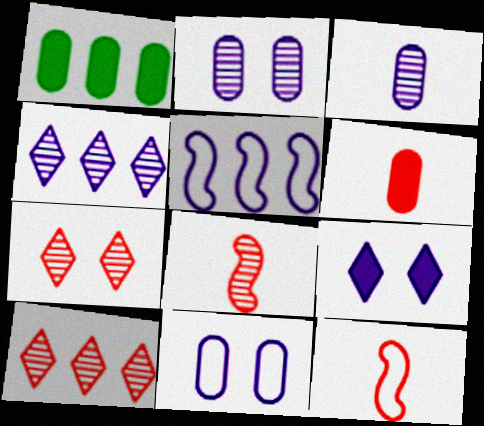[[1, 5, 10], 
[3, 5, 9]]